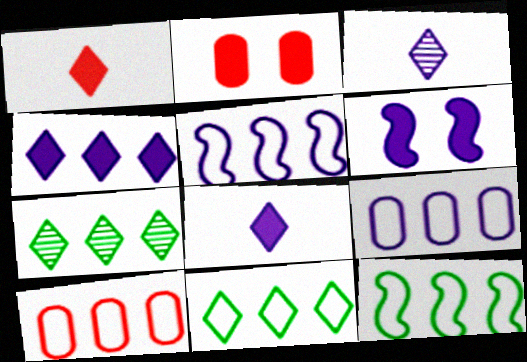[[2, 3, 12], 
[3, 6, 9], 
[5, 10, 11]]